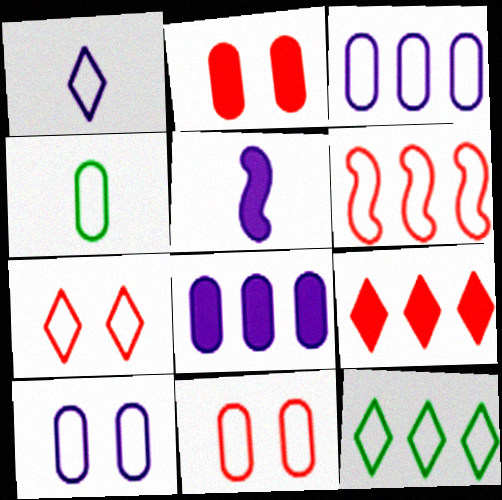[[1, 7, 12], 
[3, 4, 11], 
[3, 6, 12]]